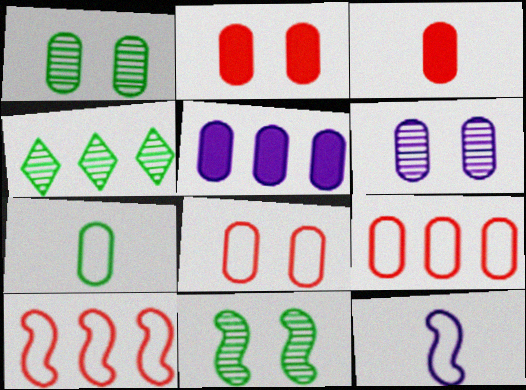[[2, 4, 12], 
[4, 5, 10]]